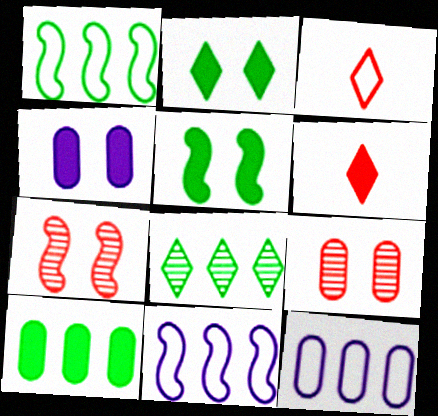[[1, 8, 10]]